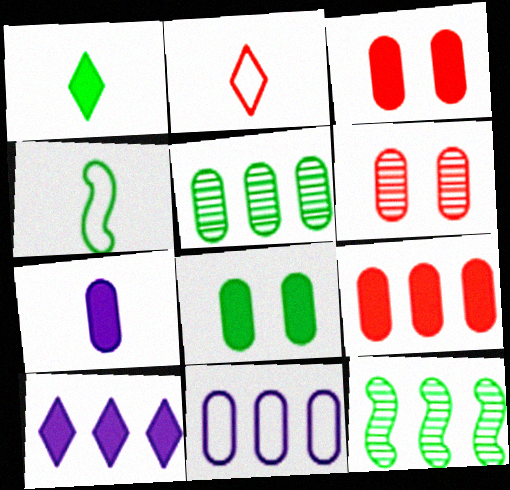[[4, 6, 10], 
[5, 9, 11], 
[7, 8, 9]]